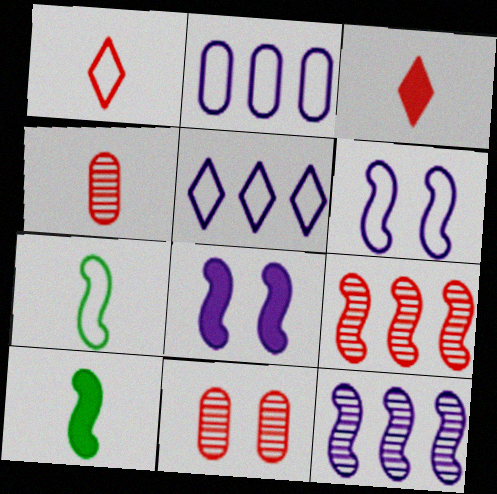[[5, 10, 11], 
[6, 9, 10], 
[7, 8, 9]]